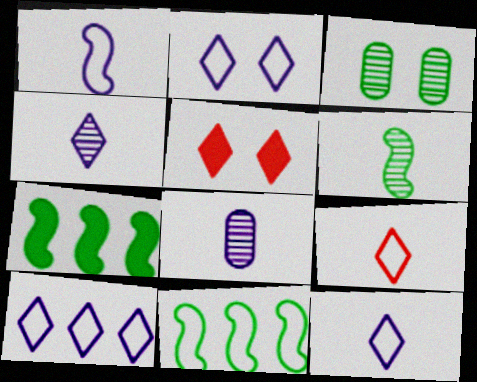[[2, 10, 12], 
[5, 8, 11]]